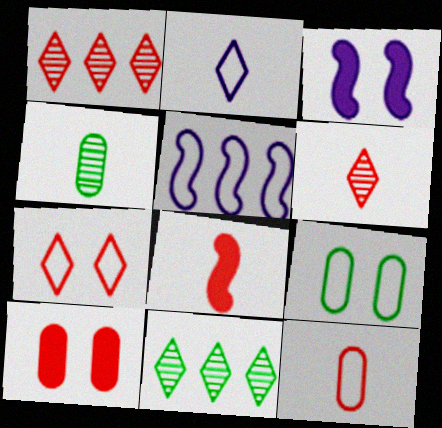[[2, 4, 8], 
[3, 11, 12], 
[6, 8, 12]]